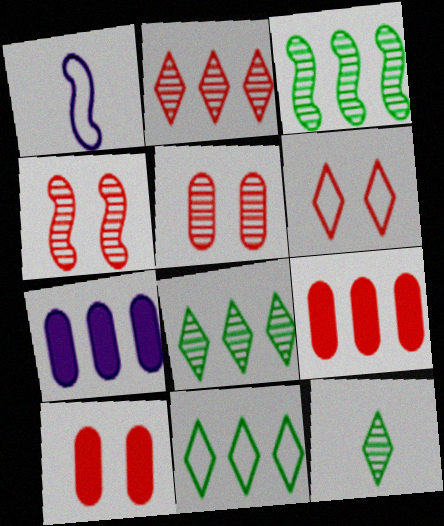[[1, 8, 10], 
[4, 6, 10]]